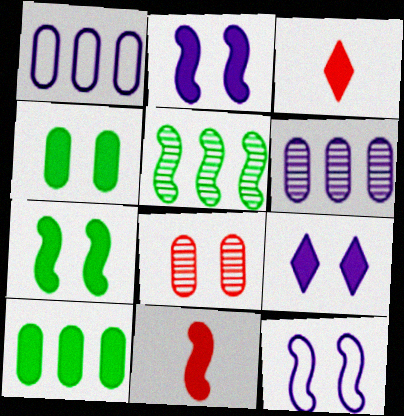[[2, 3, 10], 
[5, 11, 12], 
[9, 10, 11]]